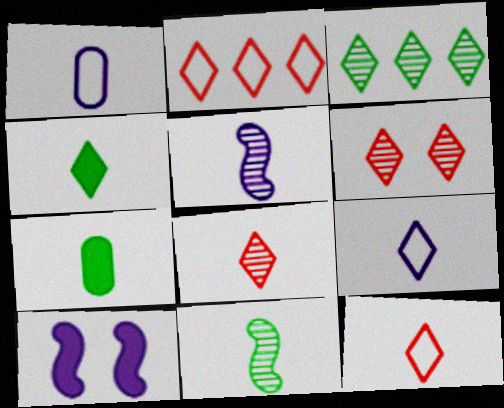[[4, 8, 9], 
[5, 7, 12]]